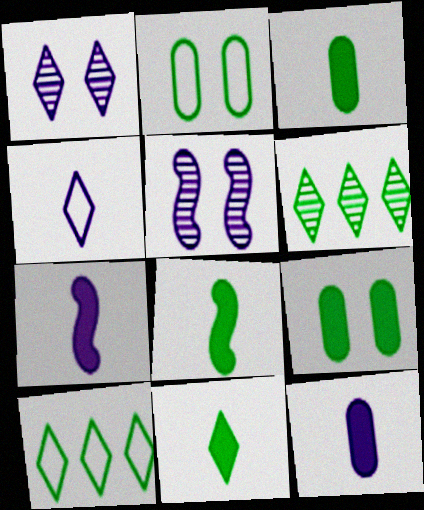[[2, 6, 8], 
[3, 8, 11]]